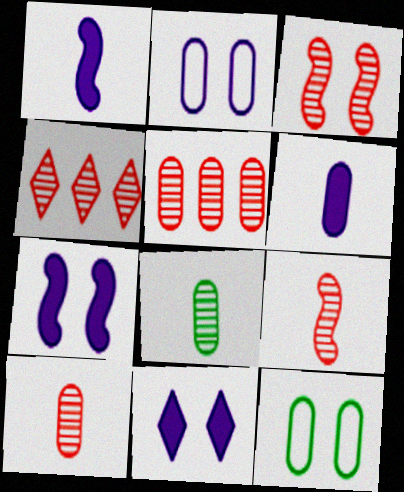[[1, 4, 12], 
[3, 4, 10], 
[3, 11, 12], 
[5, 6, 12]]